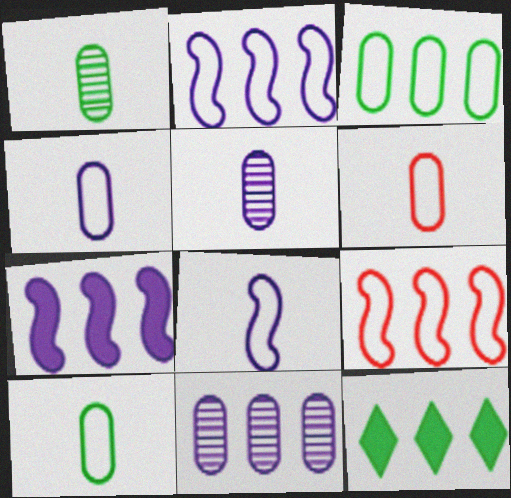[[4, 6, 10], 
[9, 11, 12]]